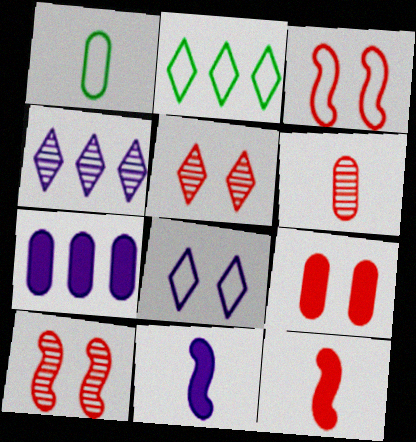[[3, 5, 9]]